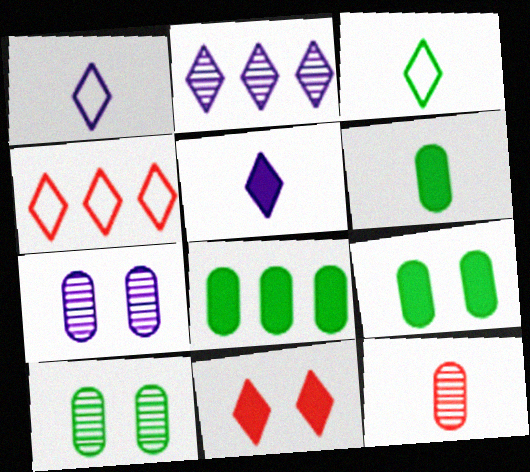[[2, 3, 11], 
[6, 8, 9]]